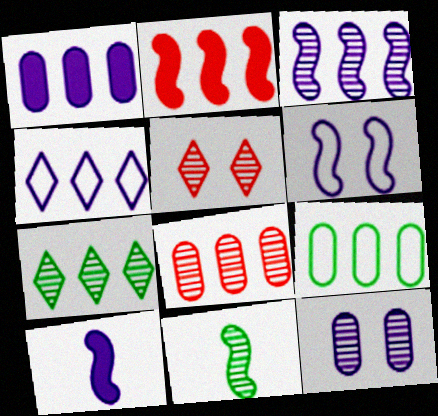[[1, 3, 4], 
[1, 8, 9], 
[2, 6, 11], 
[3, 6, 10], 
[3, 7, 8], 
[4, 10, 12], 
[5, 9, 10]]